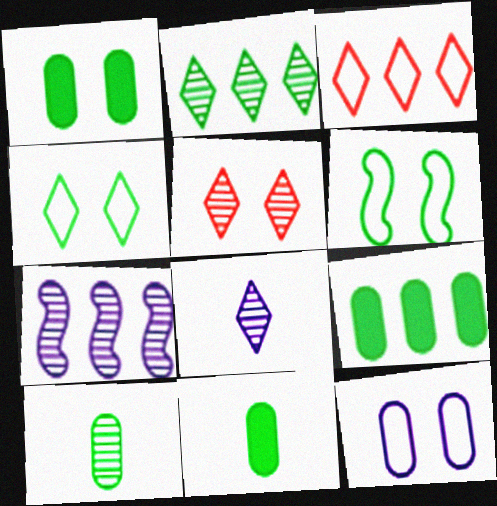[[1, 9, 11], 
[2, 5, 8], 
[2, 6, 11], 
[3, 7, 9], 
[5, 7, 10]]